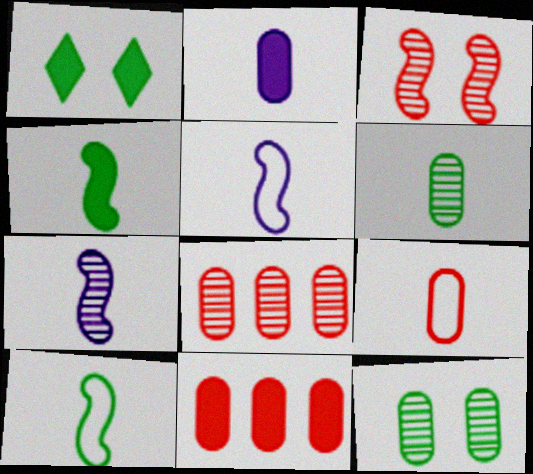[[1, 5, 8], 
[2, 6, 9]]